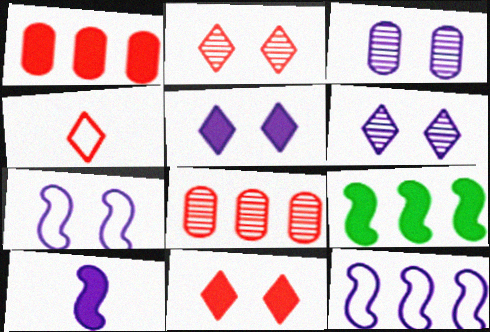[[3, 4, 9], 
[3, 5, 7]]